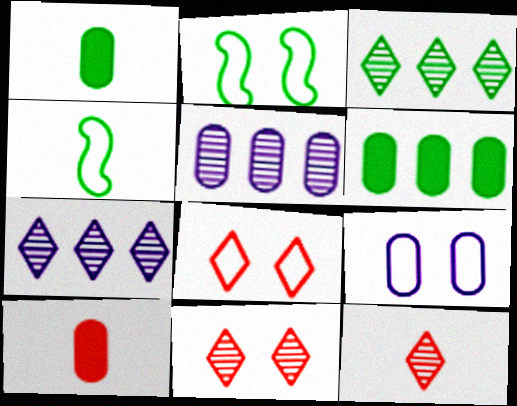[[1, 2, 3], 
[2, 7, 10], 
[2, 8, 9]]